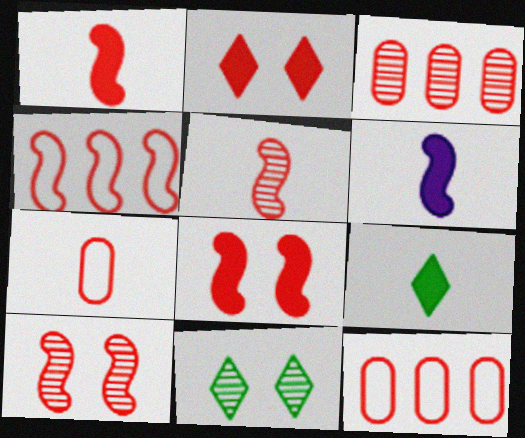[[1, 4, 10], 
[2, 5, 12], 
[4, 5, 8], 
[6, 11, 12]]